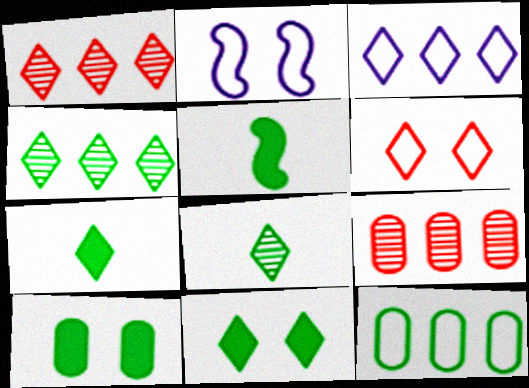[[2, 7, 9]]